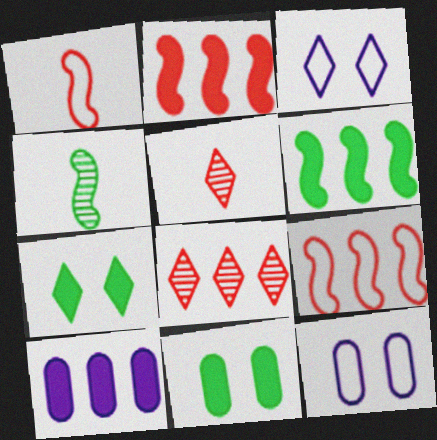[[5, 6, 12]]